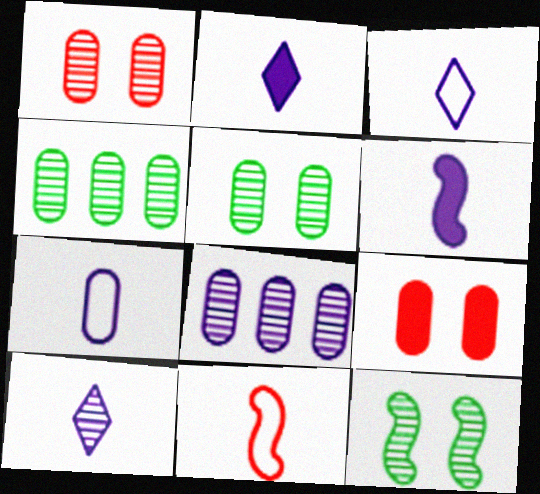[[2, 3, 10], 
[4, 7, 9], 
[6, 7, 10]]